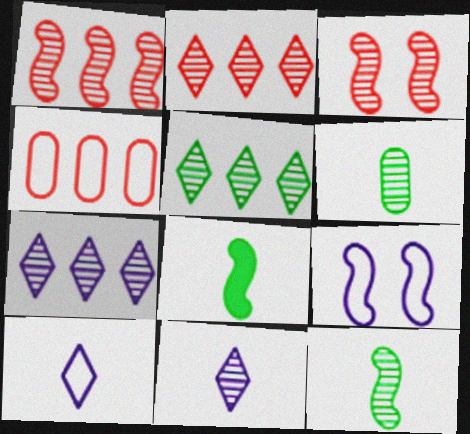[[1, 8, 9], 
[2, 5, 7], 
[3, 6, 7]]